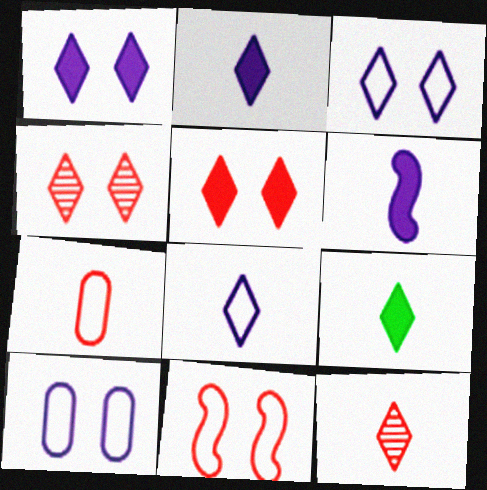[[8, 9, 12]]